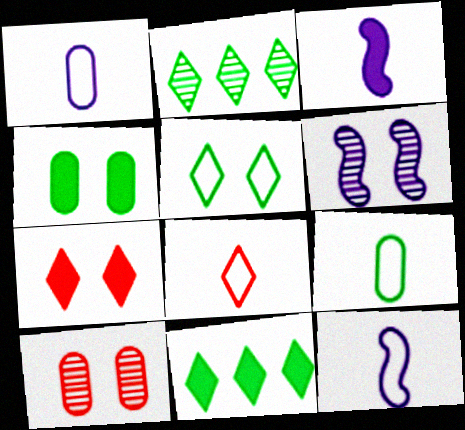[[8, 9, 12], 
[10, 11, 12]]